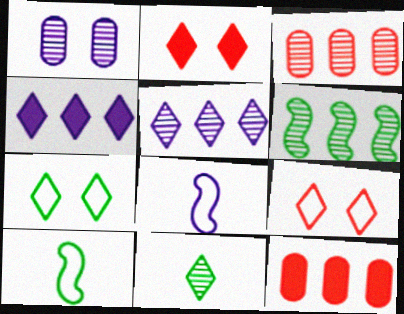[[1, 4, 8], 
[3, 5, 6], 
[4, 9, 11]]